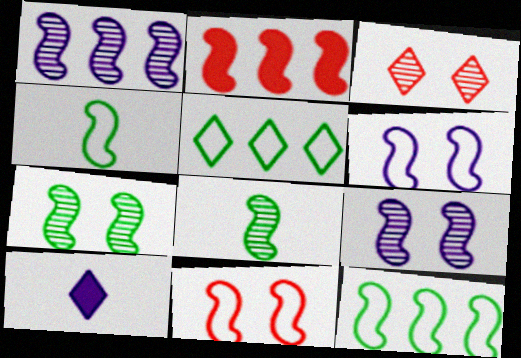[[1, 2, 12], 
[2, 4, 9], 
[2, 6, 8], 
[3, 5, 10]]